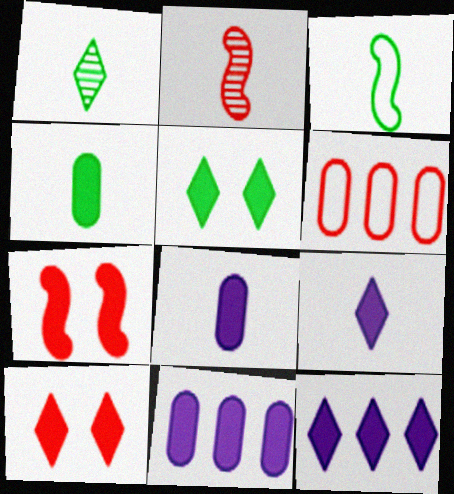[[1, 3, 4], 
[2, 6, 10], 
[4, 7, 12]]